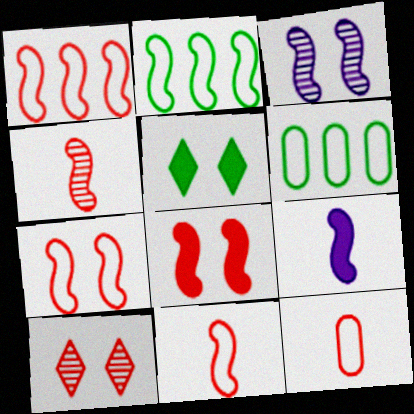[[1, 4, 8], 
[1, 7, 11], 
[6, 9, 10]]